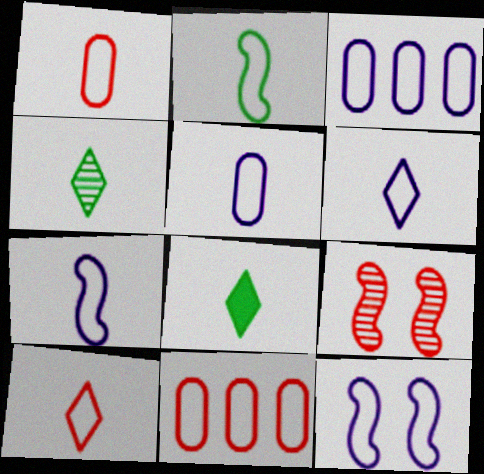[[1, 2, 6], 
[2, 5, 10], 
[3, 6, 12], 
[3, 8, 9], 
[5, 6, 7]]